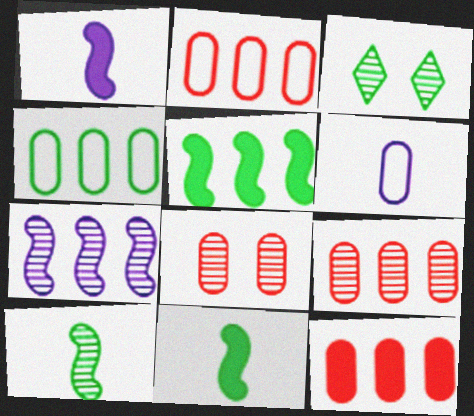[[1, 2, 3], 
[2, 9, 12], 
[3, 4, 11]]